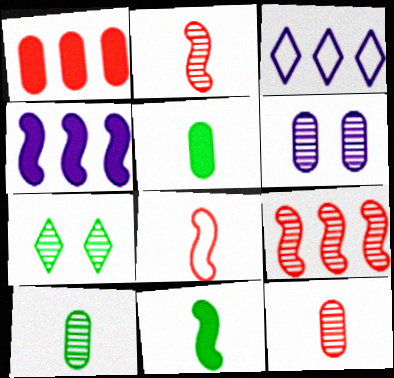[]